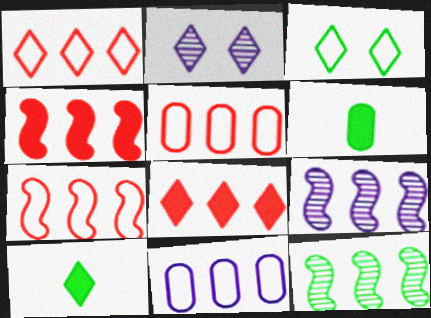[[1, 2, 10], 
[1, 5, 7], 
[2, 6, 7], 
[3, 6, 12], 
[8, 11, 12]]